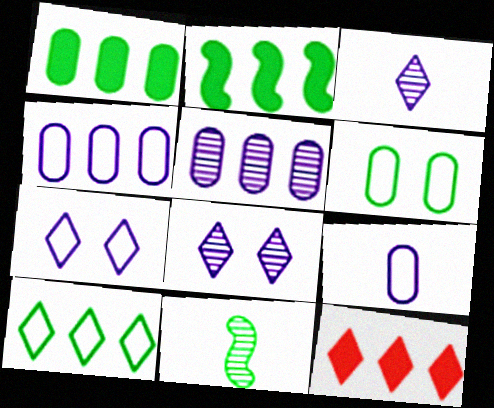[]